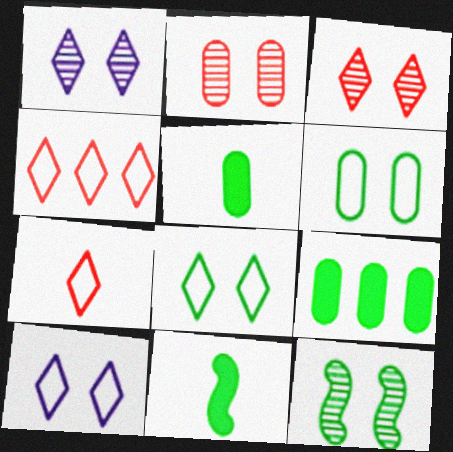[[1, 2, 12]]